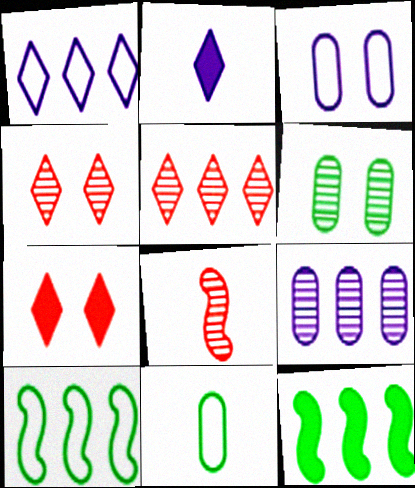[[2, 8, 11]]